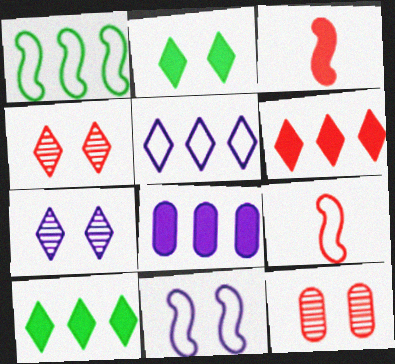[[1, 9, 11], 
[2, 3, 8], 
[2, 11, 12], 
[6, 9, 12]]